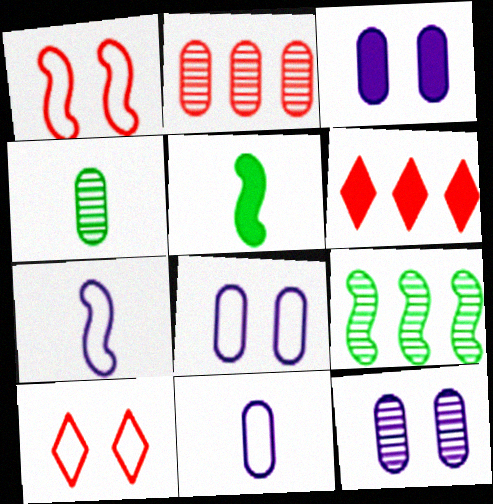[[2, 4, 12], 
[3, 5, 6], 
[3, 8, 12]]